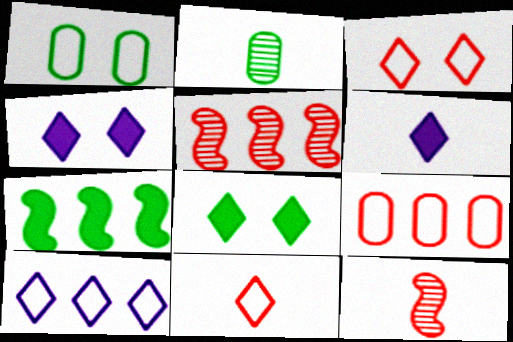[[1, 5, 6]]